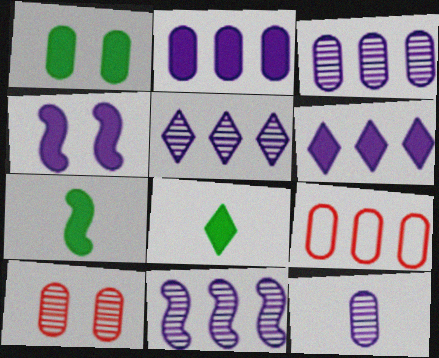[[1, 9, 12], 
[3, 5, 11]]